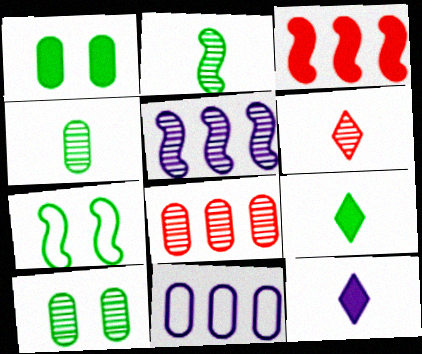[[1, 3, 12], 
[5, 6, 10], 
[7, 8, 12]]